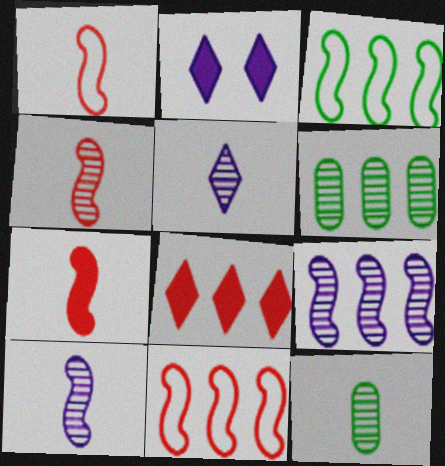[[1, 2, 6], 
[1, 4, 7], 
[2, 11, 12], 
[4, 5, 12]]